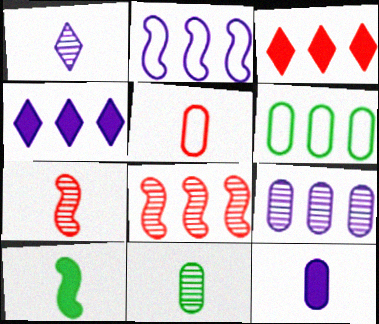[[1, 5, 10], 
[1, 7, 11], 
[2, 4, 9], 
[4, 6, 8], 
[5, 11, 12]]